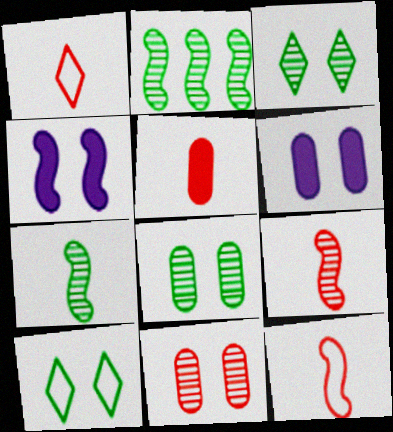[[1, 2, 6], 
[1, 5, 9], 
[2, 4, 12], 
[4, 10, 11]]